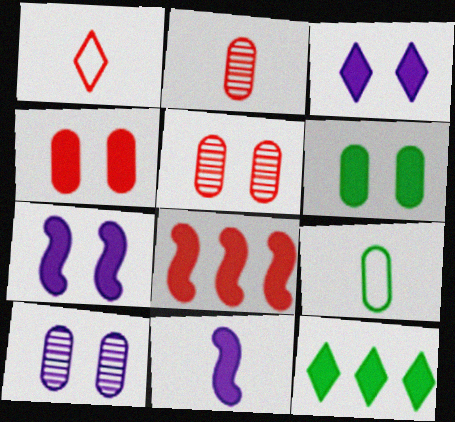[[1, 5, 8], 
[4, 11, 12]]